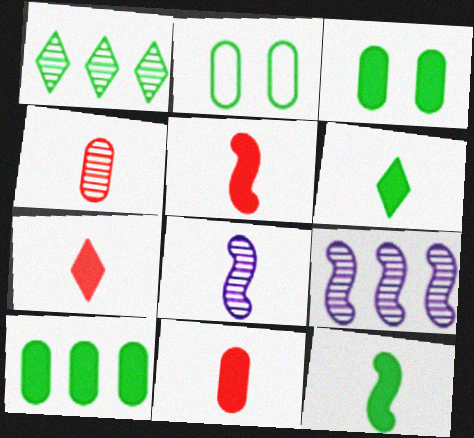[[1, 2, 12], 
[2, 7, 9], 
[5, 7, 11]]